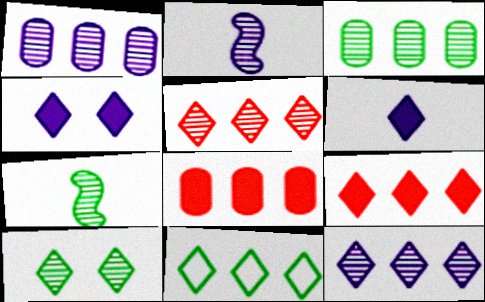[[3, 7, 10], 
[9, 11, 12]]